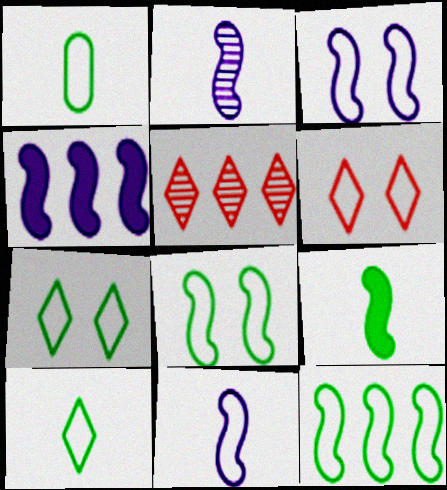[[1, 7, 12], 
[2, 3, 4]]